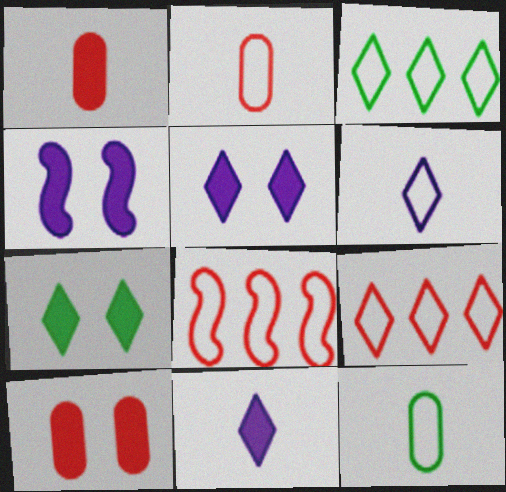[[4, 7, 10]]